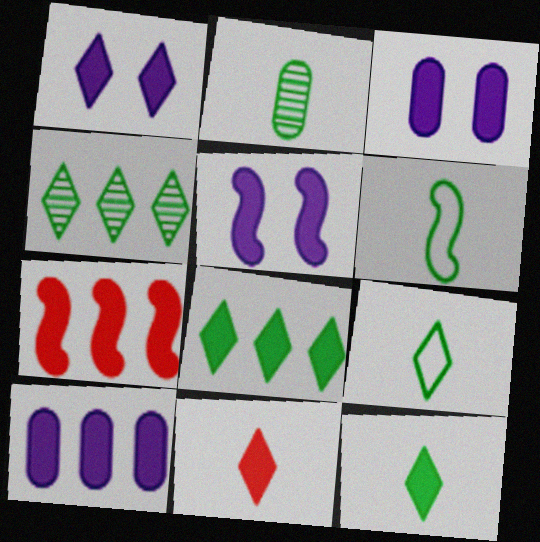[[1, 3, 5], 
[1, 8, 11], 
[2, 6, 12], 
[3, 7, 12], 
[7, 8, 10]]